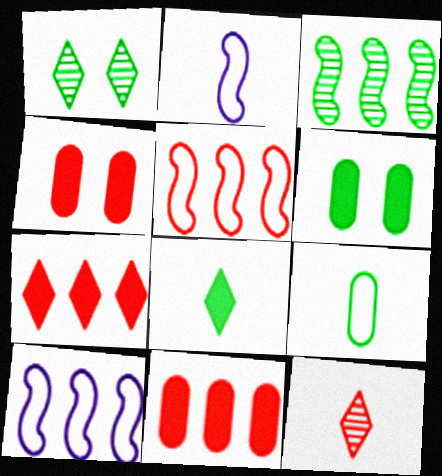[[1, 2, 11], 
[4, 5, 12], 
[6, 10, 12]]